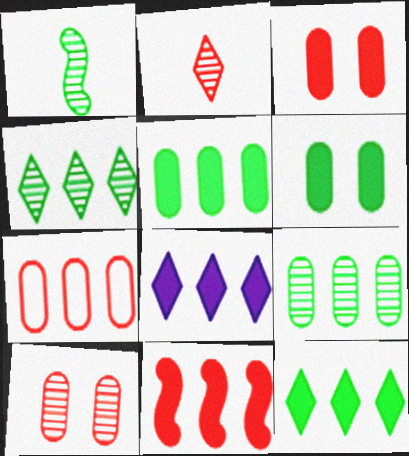[[5, 8, 11]]